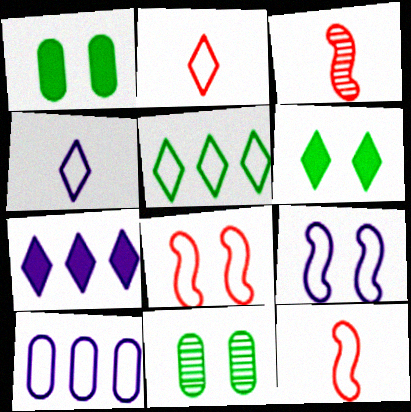[[3, 6, 10], 
[4, 9, 10], 
[7, 11, 12]]